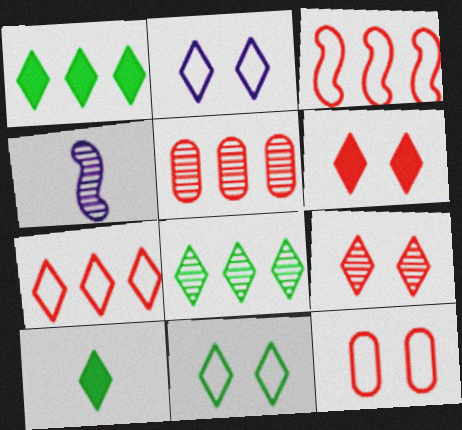[[1, 4, 12], 
[8, 10, 11]]